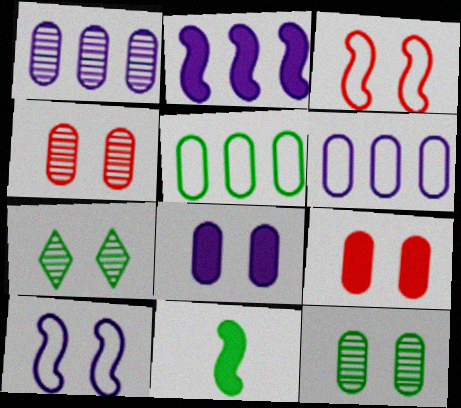[[3, 7, 8], 
[5, 7, 11], 
[7, 9, 10]]